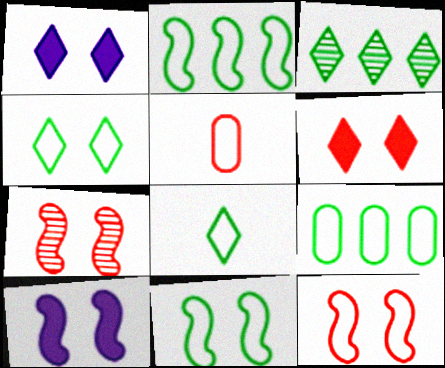[[3, 5, 10], 
[7, 10, 11], 
[8, 9, 11]]